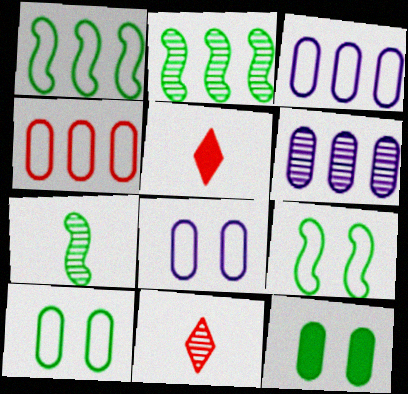[[2, 5, 8], 
[5, 6, 9]]